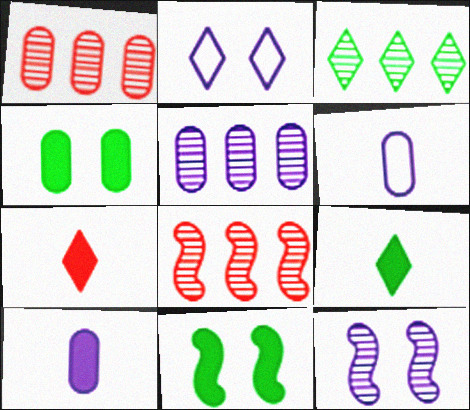[[1, 4, 6], 
[2, 3, 7], 
[3, 5, 8]]